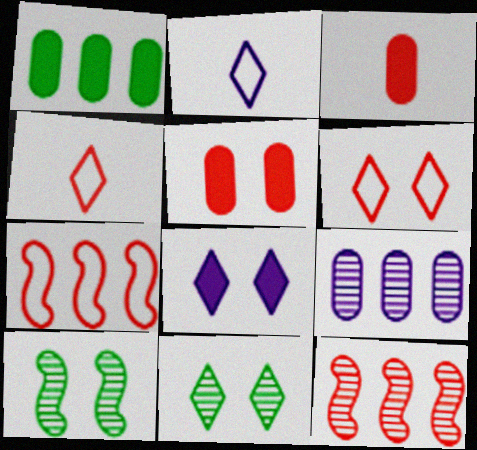[[3, 6, 12], 
[4, 5, 12], 
[6, 8, 11]]